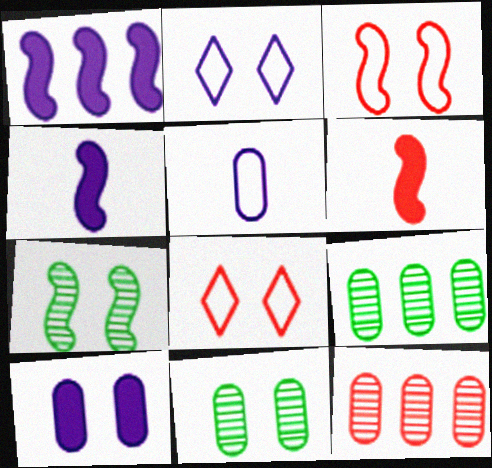[[2, 6, 9], 
[4, 8, 9], 
[6, 8, 12], 
[7, 8, 10]]